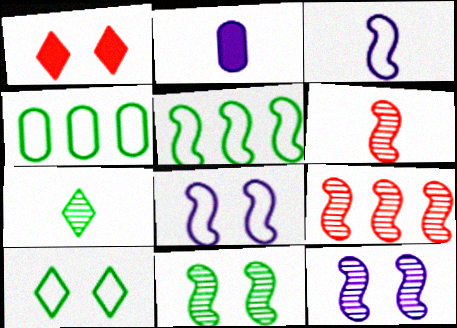[[2, 9, 10]]